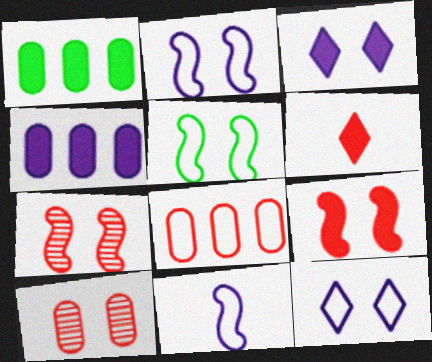[[3, 5, 10], 
[6, 7, 8]]